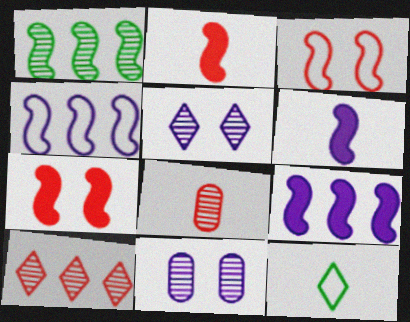[[1, 3, 6], 
[1, 5, 8], 
[6, 8, 12]]